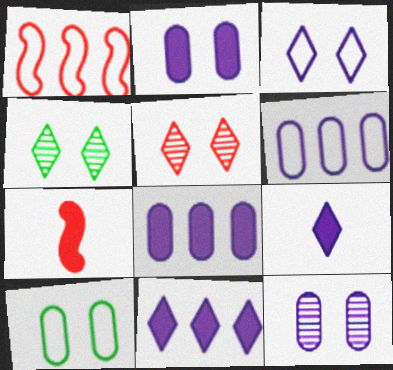[[4, 6, 7]]